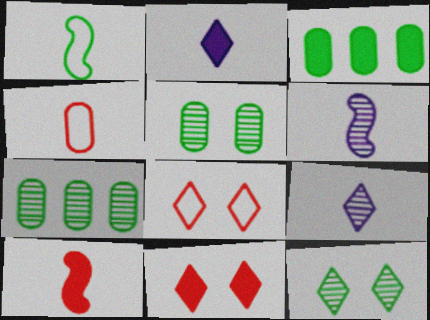[[1, 3, 12], 
[1, 6, 10], 
[3, 6, 8]]